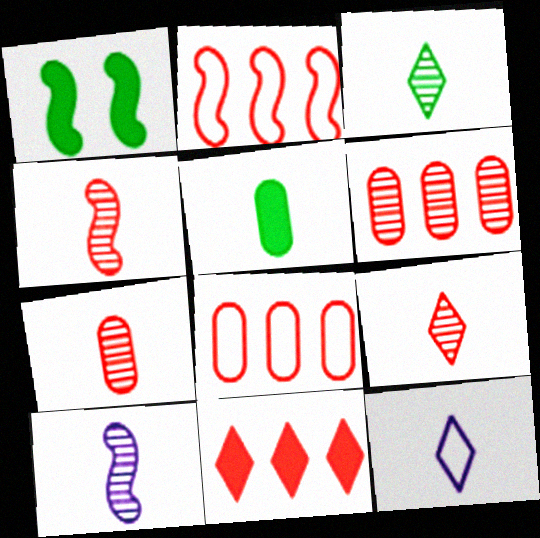[[1, 2, 10], 
[1, 6, 12], 
[2, 6, 11], 
[3, 7, 10], 
[4, 5, 12], 
[4, 7, 9]]